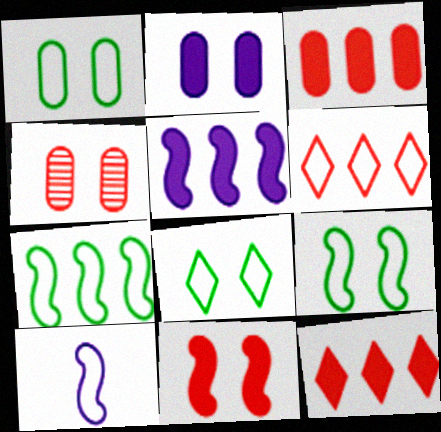[[1, 2, 4], 
[1, 6, 10], 
[1, 8, 9]]